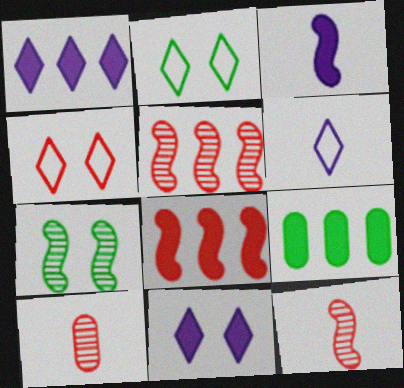[[1, 8, 9], 
[4, 8, 10]]